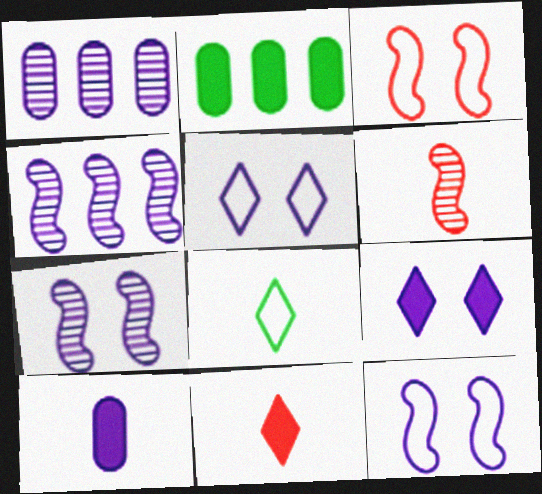[[2, 5, 6], 
[4, 5, 10], 
[6, 8, 10]]